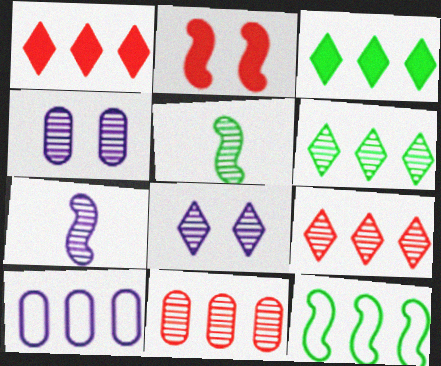[[2, 7, 12], 
[4, 5, 9], 
[5, 8, 11]]